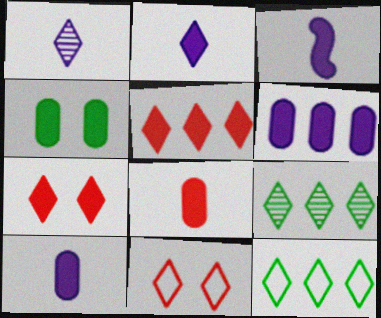[[1, 7, 12], 
[2, 3, 10], 
[2, 9, 11], 
[3, 4, 5], 
[4, 6, 8]]